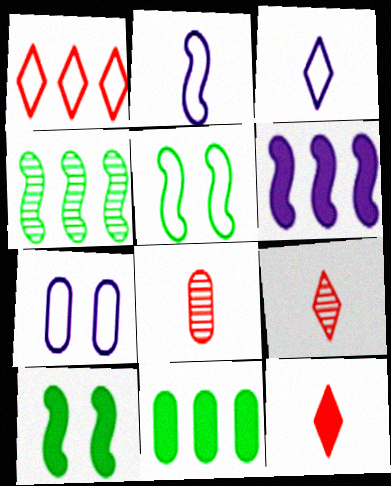[[4, 7, 12], 
[7, 8, 11]]